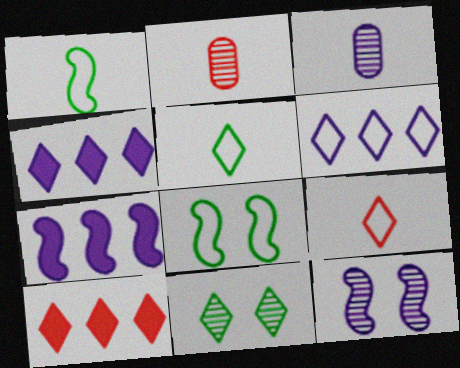[[2, 4, 8], 
[3, 8, 10], 
[4, 9, 11]]